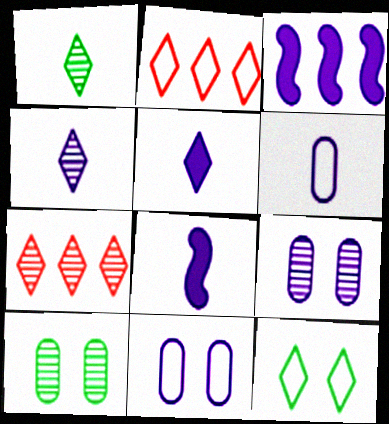[[2, 8, 10], 
[3, 4, 11], 
[4, 6, 8], 
[5, 7, 12]]